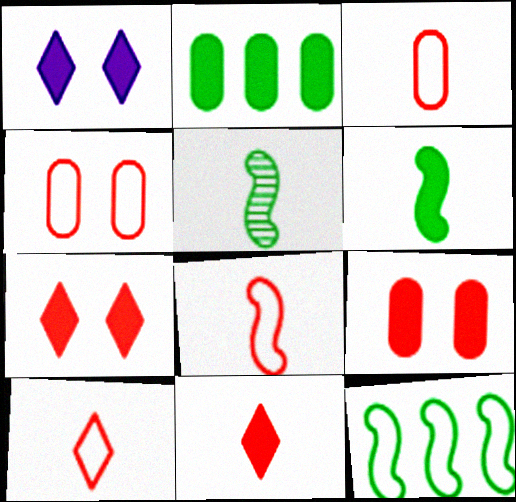[[3, 8, 10]]